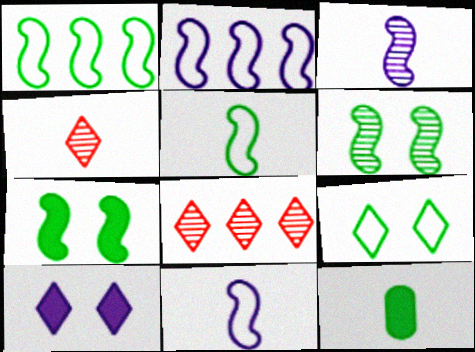[[4, 11, 12]]